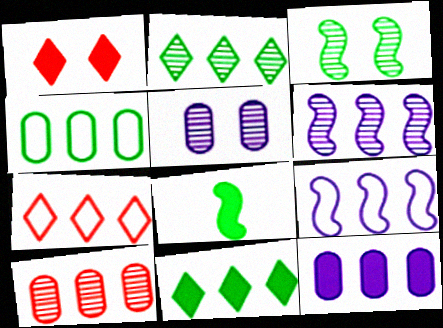[[1, 8, 12], 
[2, 6, 10], 
[4, 7, 9], 
[4, 10, 12], 
[5, 7, 8], 
[9, 10, 11]]